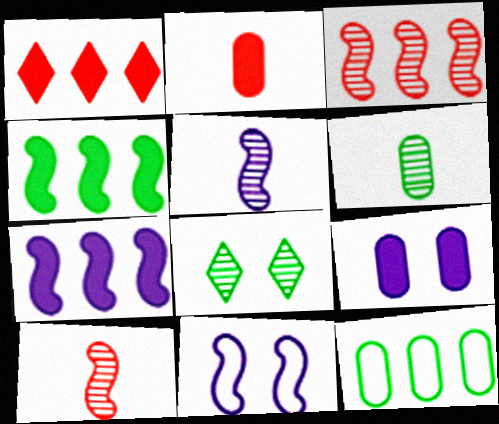[[1, 6, 11], 
[4, 10, 11], 
[5, 7, 11]]